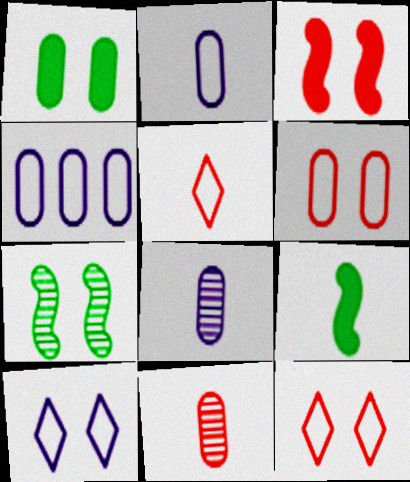[[1, 4, 11], 
[5, 8, 9]]